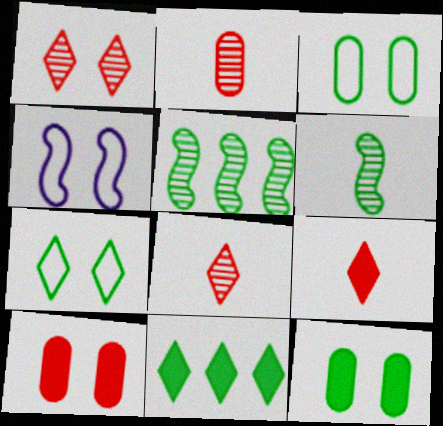[[1, 4, 12], 
[2, 4, 11], 
[3, 6, 11]]